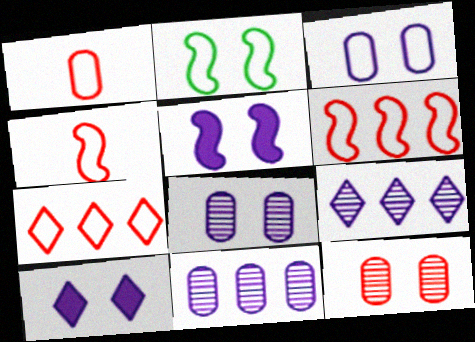[[2, 10, 12]]